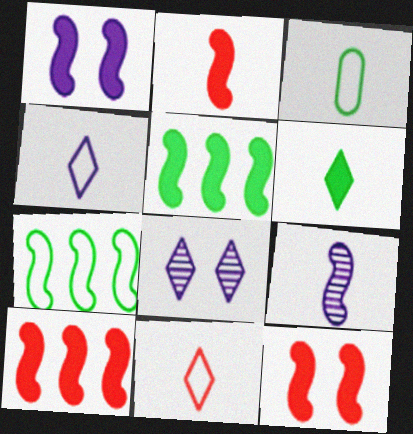[[1, 2, 5], 
[2, 10, 12], 
[3, 8, 10], 
[7, 9, 12]]